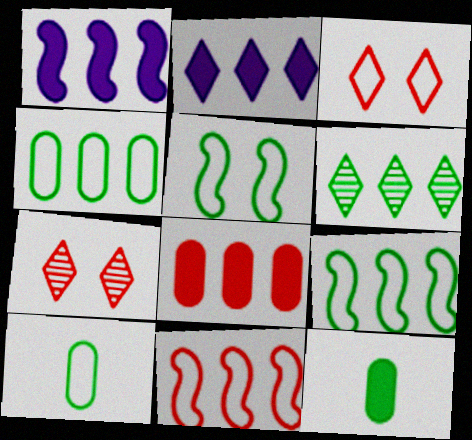[[1, 7, 10], 
[5, 6, 12]]